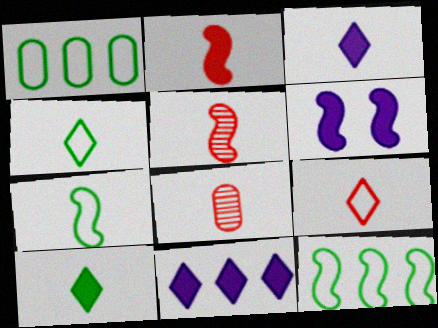[[2, 8, 9], 
[3, 7, 8], 
[5, 6, 12]]